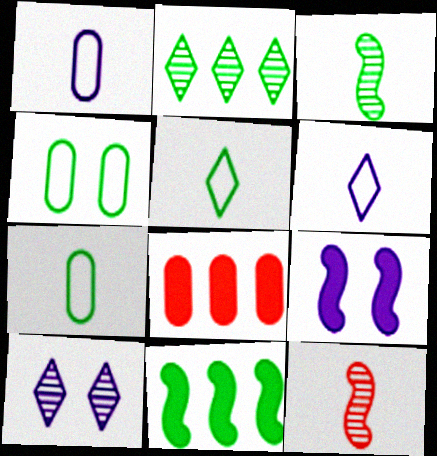[]